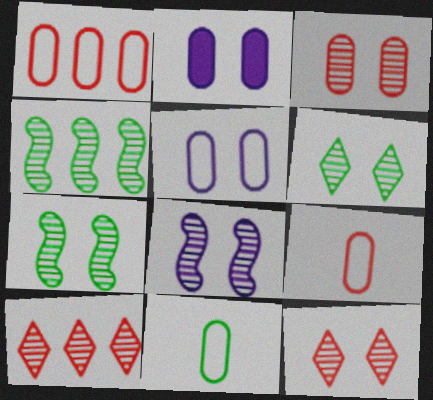[[1, 5, 11], 
[3, 6, 8]]